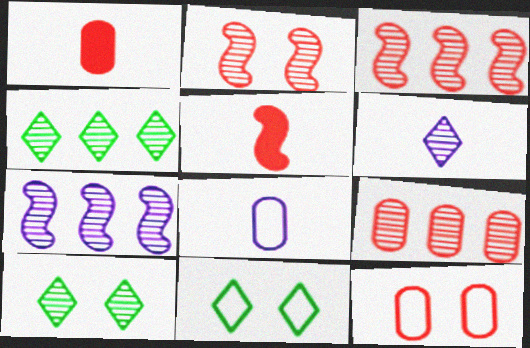[[1, 7, 11], 
[1, 9, 12], 
[4, 7, 9]]